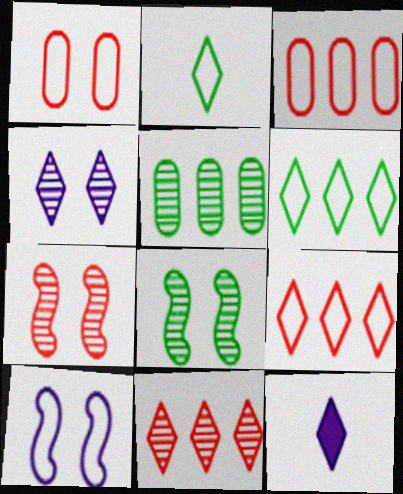[[2, 3, 10], 
[3, 8, 12]]